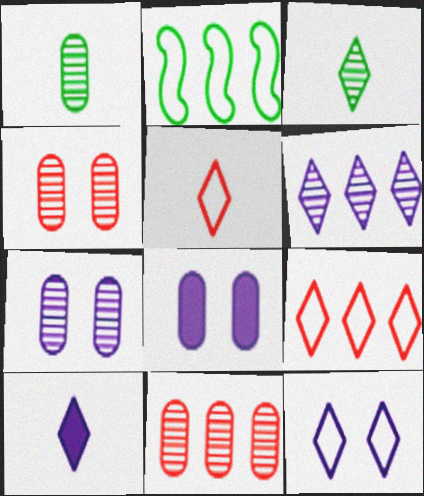[[1, 7, 11], 
[2, 4, 10], 
[3, 5, 10], 
[6, 10, 12]]